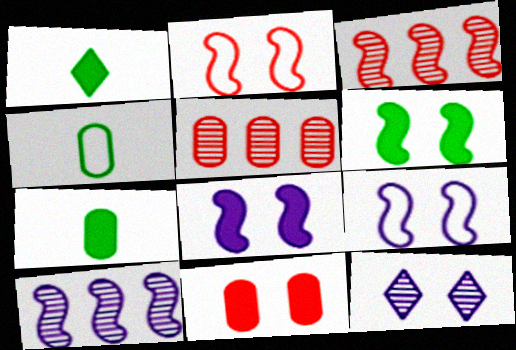[[1, 5, 9]]